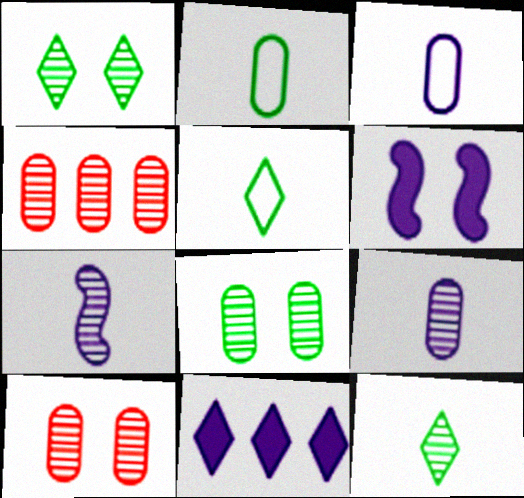[[1, 4, 7], 
[4, 5, 6], 
[4, 8, 9]]